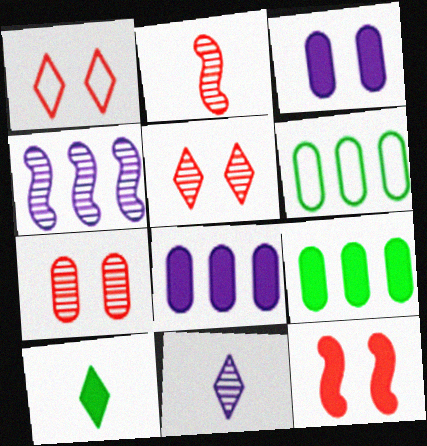[[1, 7, 12], 
[6, 11, 12], 
[8, 10, 12]]